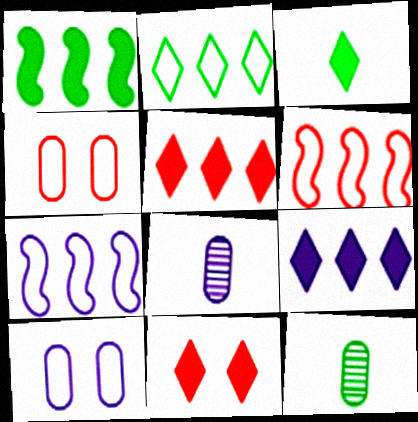[[3, 9, 11], 
[7, 11, 12]]